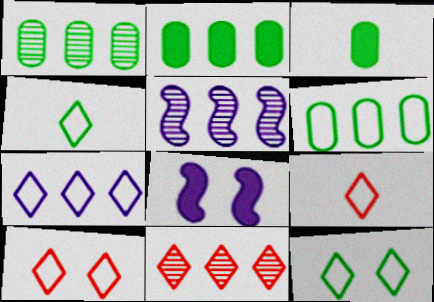[[1, 2, 6], 
[1, 5, 11], 
[1, 8, 9], 
[3, 5, 10], 
[4, 7, 10], 
[7, 9, 12]]